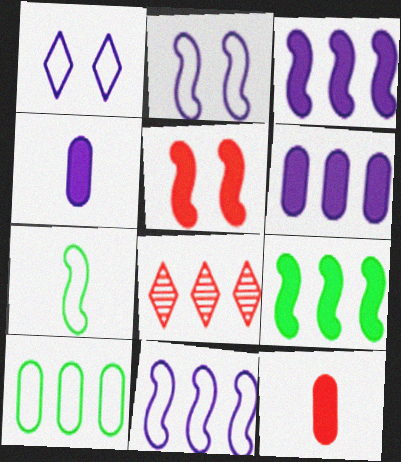[[3, 8, 10]]